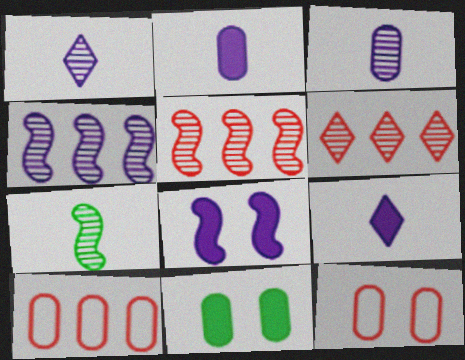[[3, 10, 11]]